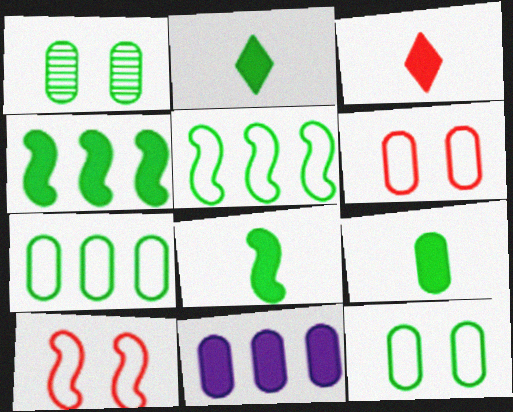[[1, 2, 5], 
[1, 7, 9], 
[2, 8, 9]]